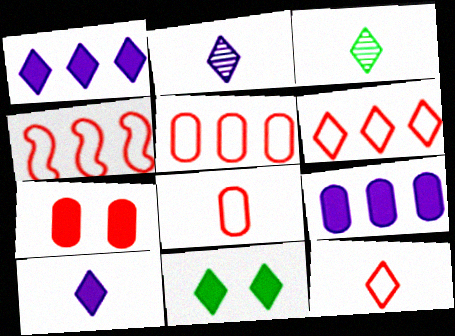[[2, 6, 11], 
[3, 10, 12], 
[4, 5, 6]]